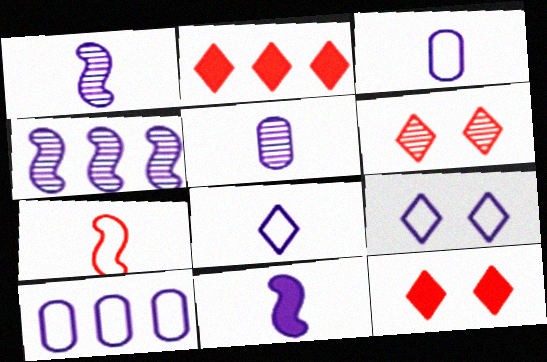[[5, 8, 11]]